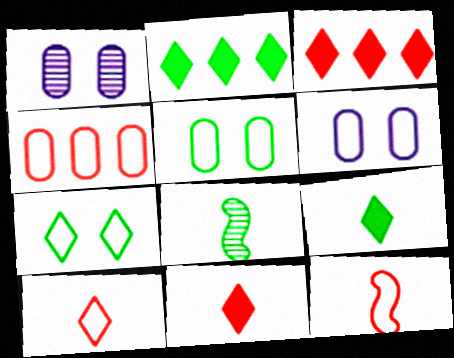[[1, 2, 12], 
[2, 5, 8], 
[3, 6, 8]]